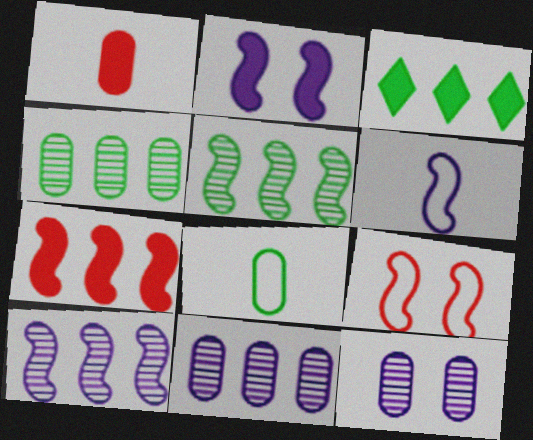[[1, 2, 3], 
[2, 6, 10]]